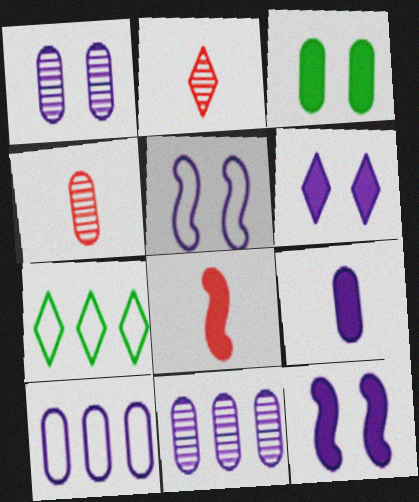[[1, 5, 6], 
[1, 7, 8], 
[1, 9, 10], 
[2, 6, 7], 
[3, 4, 10], 
[4, 7, 12]]